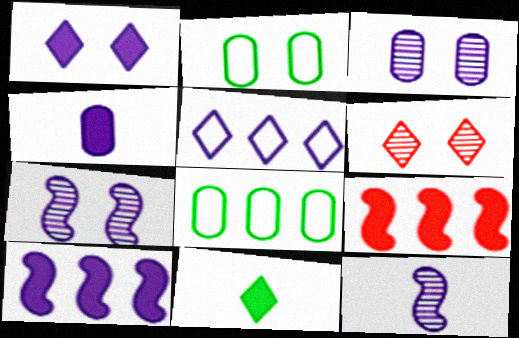[[1, 4, 10], 
[4, 5, 7], 
[5, 6, 11]]